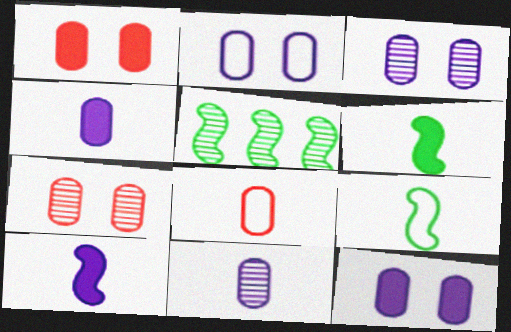[[2, 3, 12]]